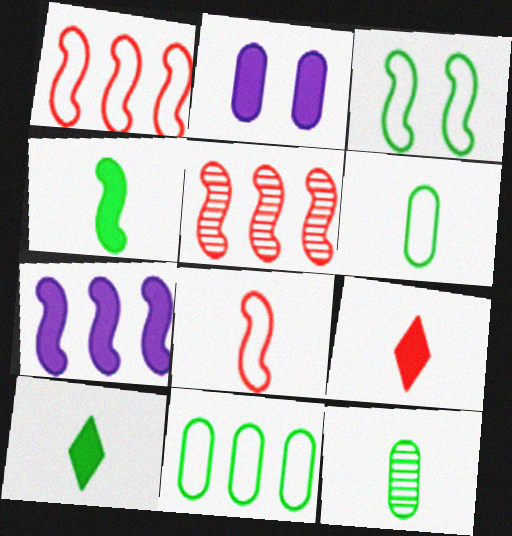[]